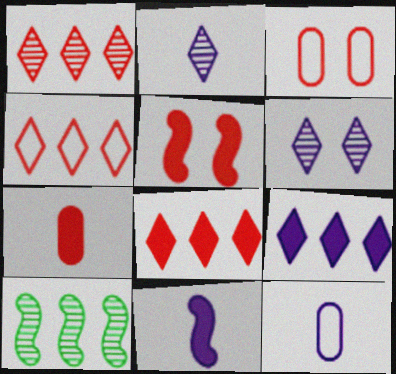[[1, 4, 8], 
[2, 11, 12], 
[5, 7, 8]]